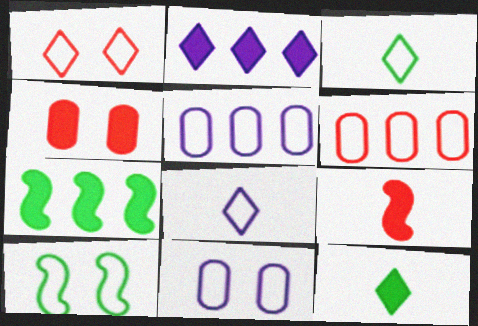[[1, 10, 11], 
[6, 8, 10]]